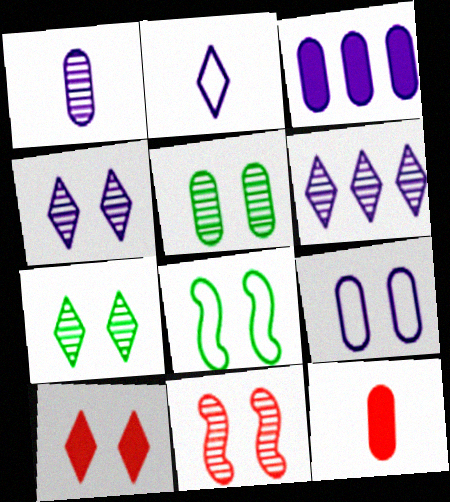[[1, 3, 9], 
[4, 5, 11], 
[6, 8, 12]]